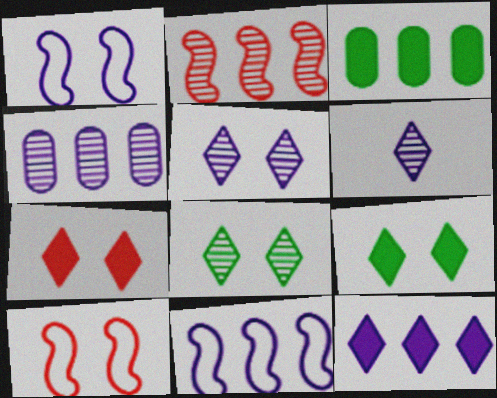[[3, 6, 10], 
[4, 11, 12]]